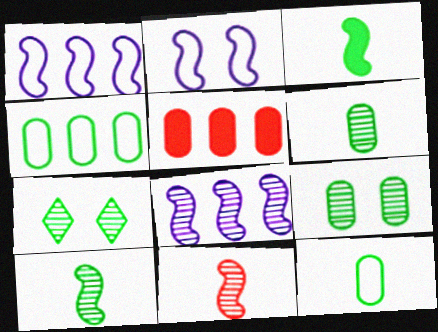[[3, 4, 7]]